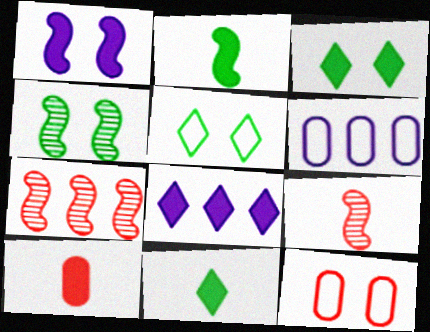[[3, 6, 9]]